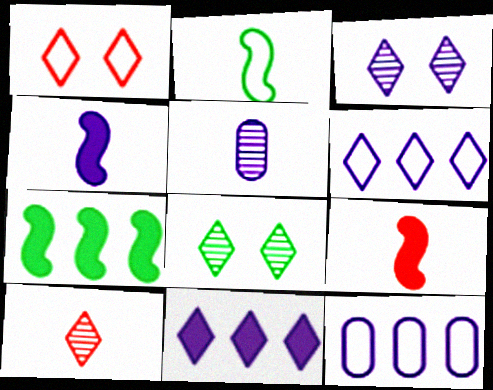[[1, 2, 12], 
[1, 5, 7], 
[3, 4, 12], 
[8, 9, 12]]